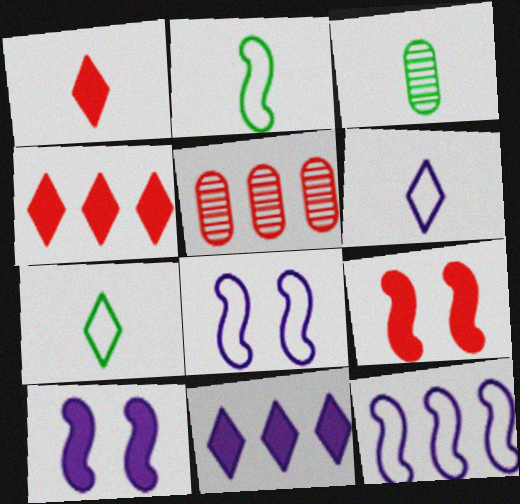[[3, 4, 8], 
[5, 7, 10]]